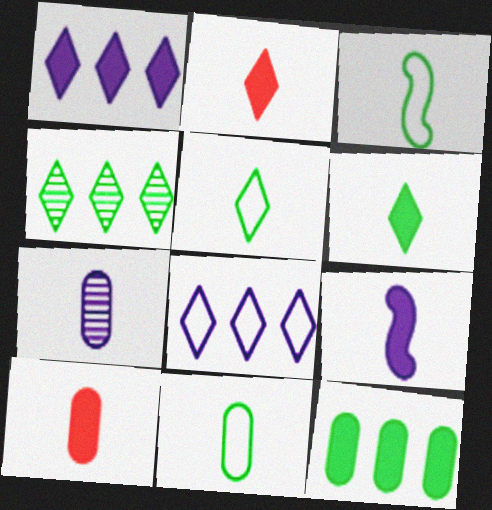[[2, 3, 7], 
[3, 5, 11], 
[6, 9, 10], 
[7, 10, 11]]